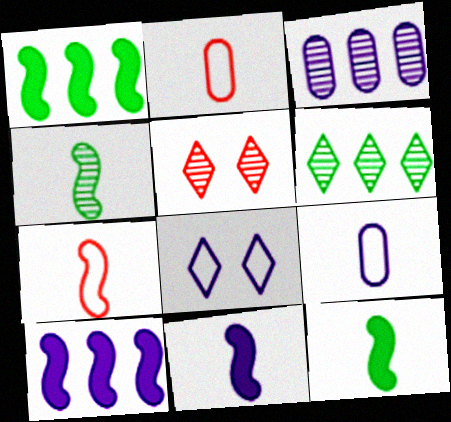[[1, 5, 9], 
[3, 4, 5], 
[3, 8, 11], 
[4, 7, 11]]